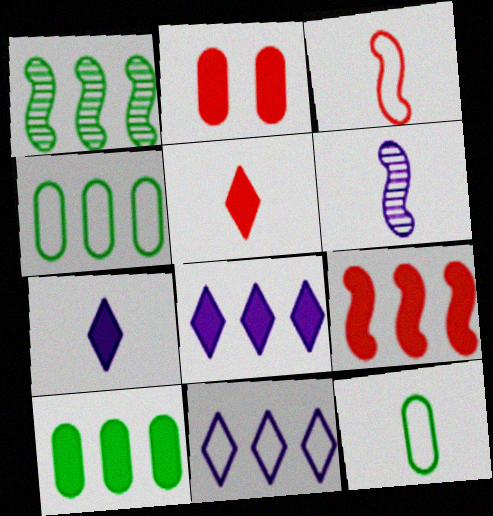[[2, 5, 9], 
[5, 6, 12], 
[8, 9, 10]]